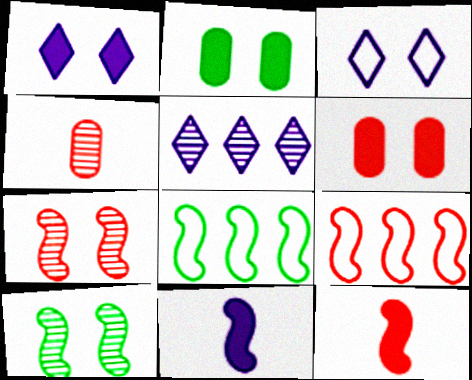[[1, 4, 8], 
[2, 3, 7], 
[3, 6, 10], 
[4, 5, 10], 
[7, 8, 11], 
[7, 9, 12], 
[9, 10, 11]]